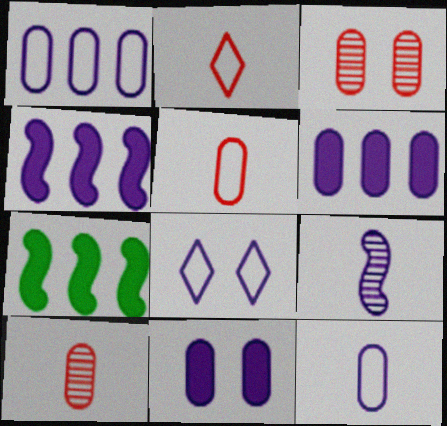[[6, 8, 9], 
[7, 8, 10]]